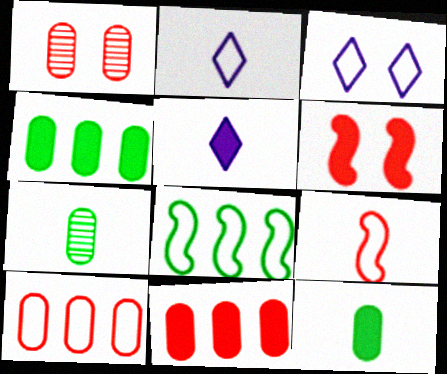[[1, 5, 8], 
[4, 5, 6], 
[5, 7, 9]]